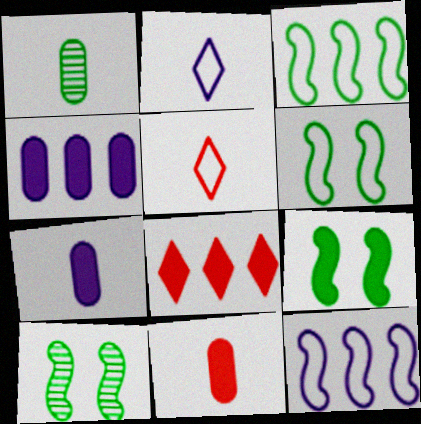[[4, 5, 10], 
[6, 9, 10], 
[7, 8, 9]]